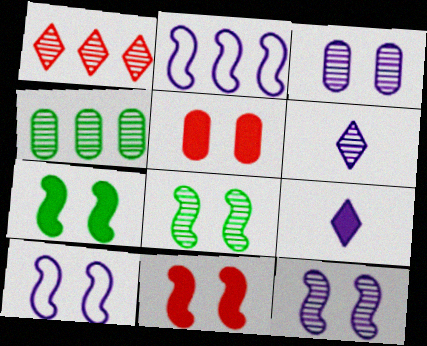[[2, 3, 9], 
[8, 10, 11]]